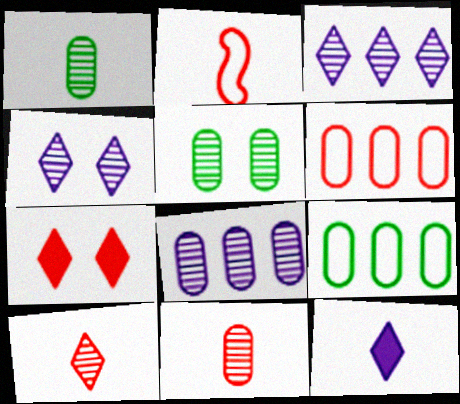[[1, 2, 12], 
[5, 8, 11]]